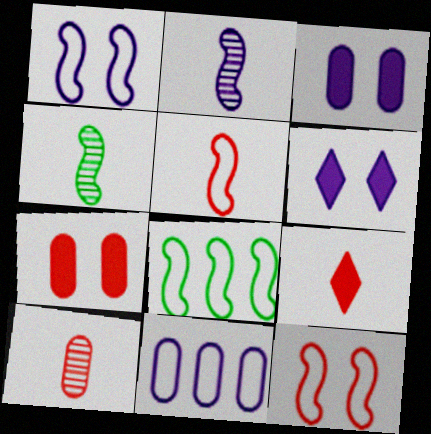[[1, 5, 8], 
[2, 6, 11], 
[5, 9, 10], 
[6, 8, 10]]